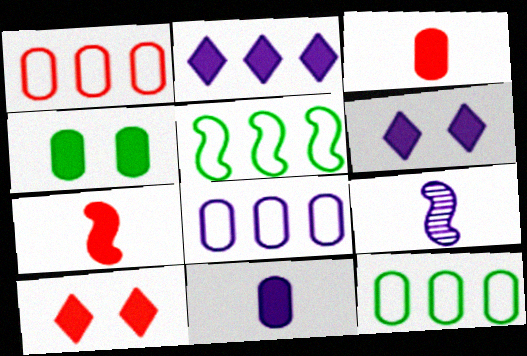[[1, 8, 12], 
[2, 4, 7], 
[6, 8, 9], 
[9, 10, 12]]